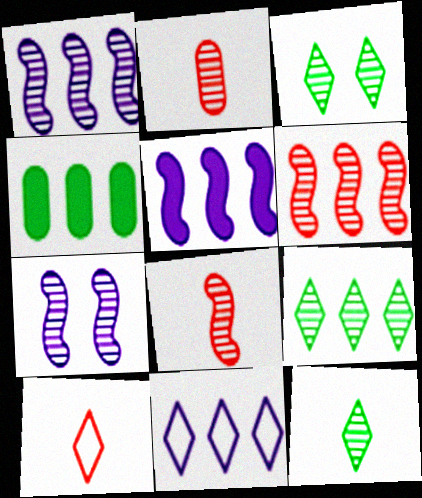[[1, 2, 3], 
[2, 7, 9], 
[3, 9, 12], 
[4, 6, 11], 
[4, 7, 10]]